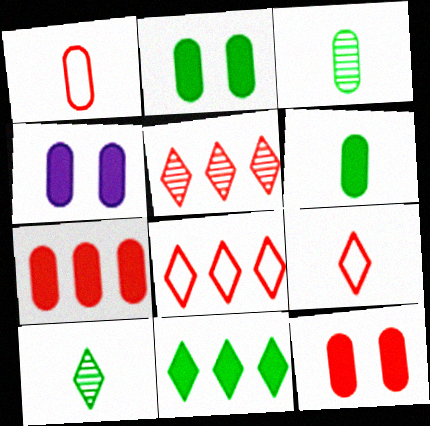[[2, 4, 12], 
[4, 6, 7]]